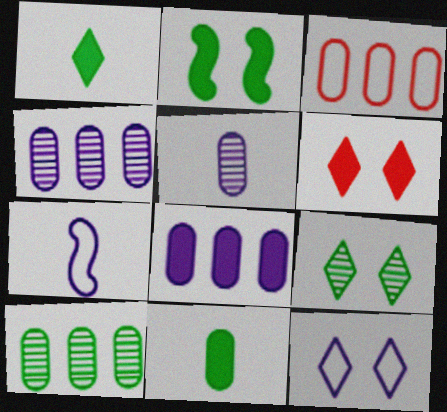[[3, 8, 10], 
[6, 7, 10], 
[6, 9, 12]]